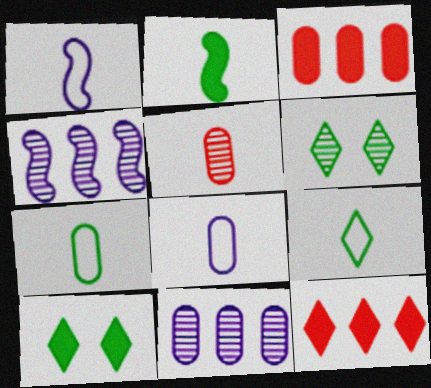[[1, 3, 6], 
[4, 5, 6]]